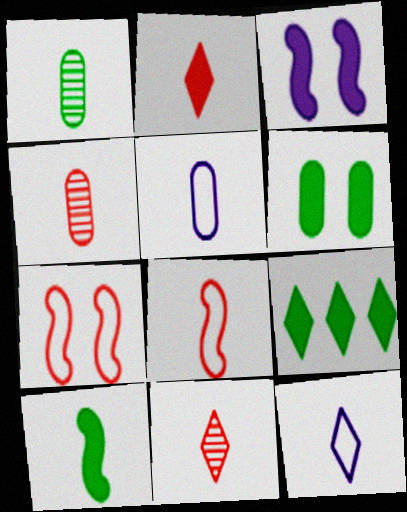[[2, 4, 8], 
[4, 10, 12], 
[5, 10, 11], 
[6, 9, 10]]